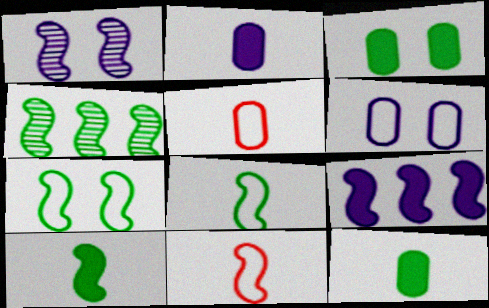[[4, 7, 10]]